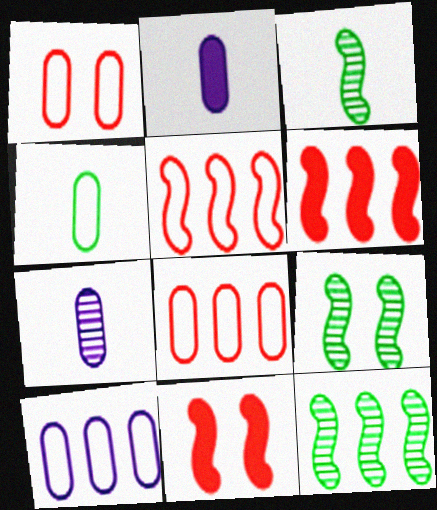[[1, 4, 10], 
[3, 9, 12]]